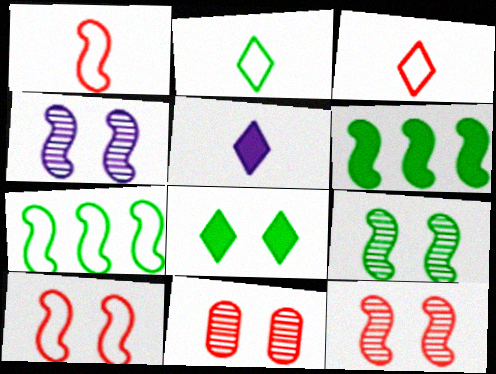[[1, 4, 6], 
[4, 9, 12], 
[5, 7, 11]]